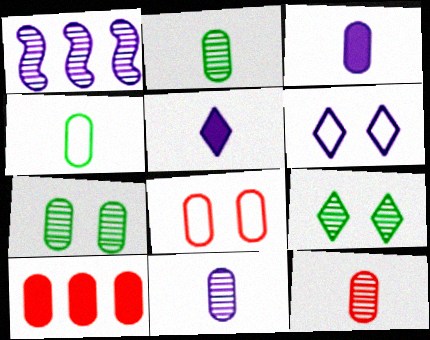[[1, 3, 6], 
[1, 9, 12], 
[2, 11, 12], 
[3, 4, 12], 
[8, 10, 12]]